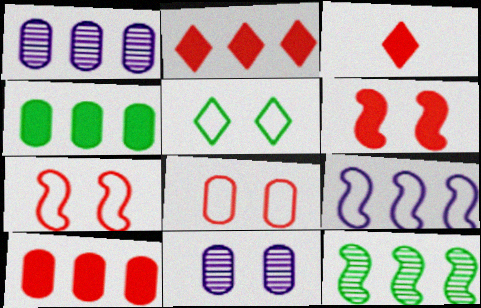[[3, 6, 10], 
[5, 6, 11]]